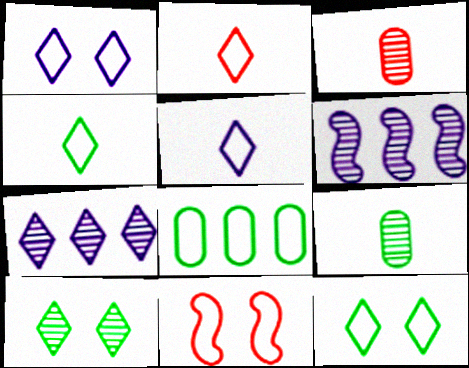[[2, 4, 5], 
[3, 6, 10], 
[5, 8, 11]]